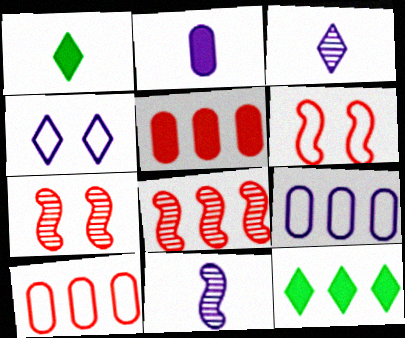[[1, 7, 9], 
[8, 9, 12]]